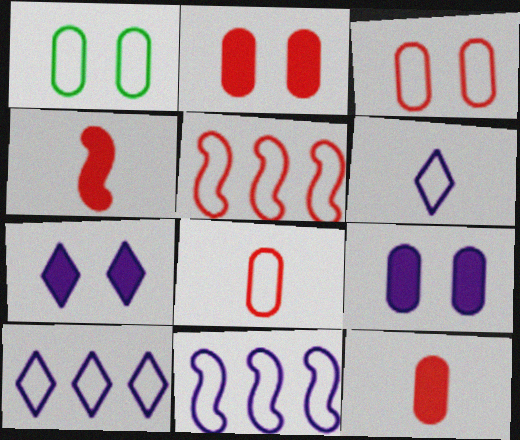[[1, 5, 6]]